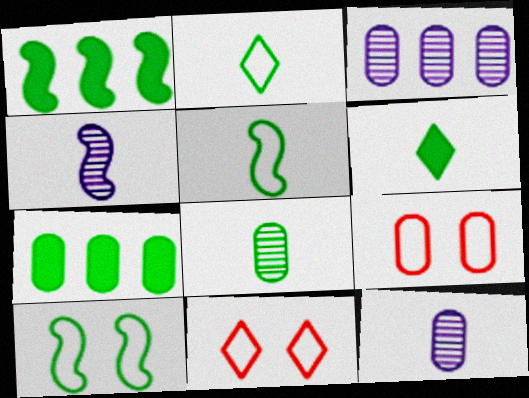[[1, 11, 12], 
[4, 7, 11], 
[5, 6, 8], 
[7, 9, 12]]